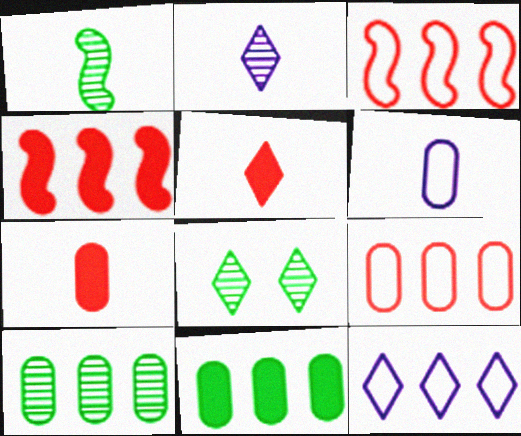[[1, 5, 6], 
[1, 8, 10], 
[4, 6, 8], 
[4, 10, 12], 
[5, 8, 12]]